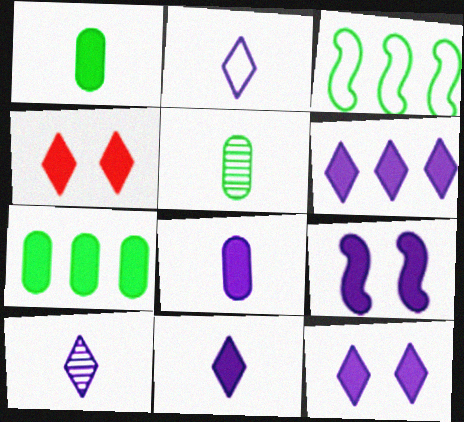[[2, 10, 11], 
[6, 8, 9], 
[6, 11, 12]]